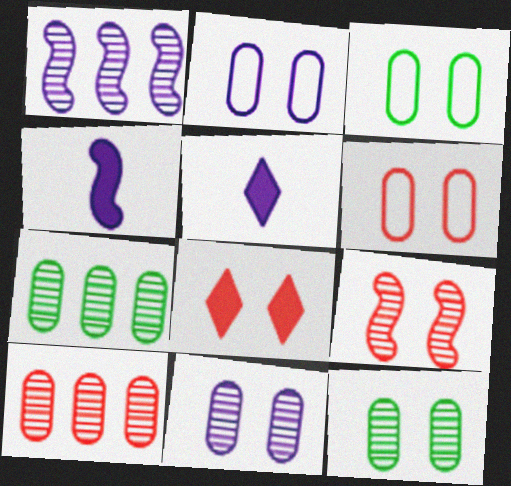[[1, 2, 5], 
[2, 3, 6], 
[6, 8, 9]]